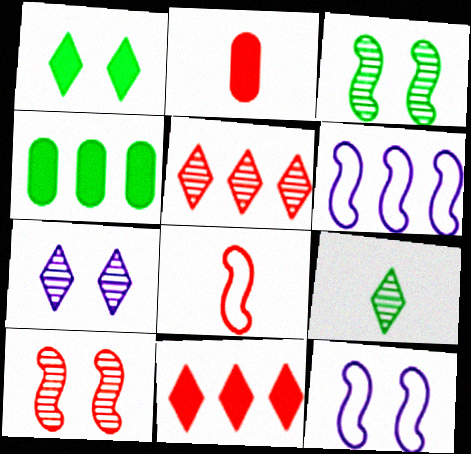[[4, 5, 6], 
[4, 7, 8], 
[5, 7, 9]]